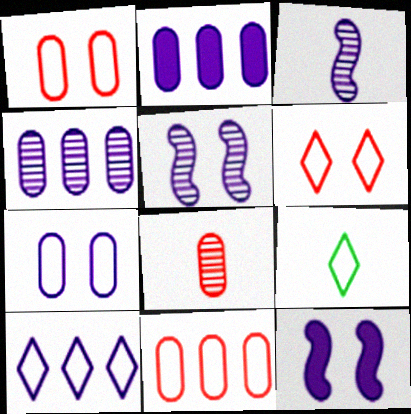[[6, 9, 10]]